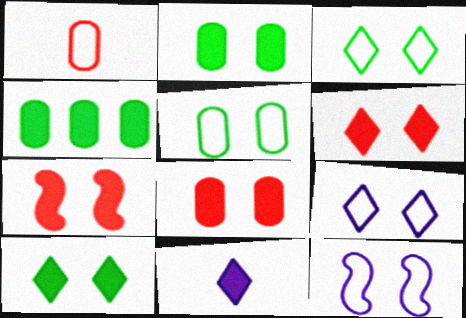[[4, 7, 11], 
[6, 7, 8]]